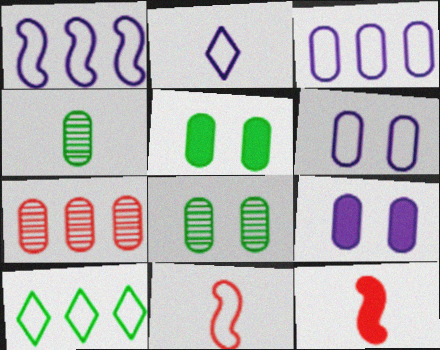[[1, 2, 6], 
[2, 4, 12], 
[6, 10, 11]]